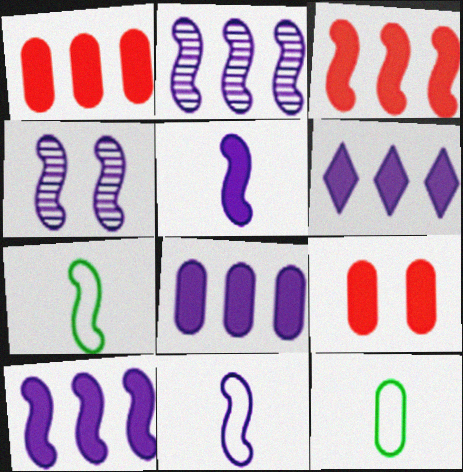[[3, 4, 7], 
[4, 10, 11], 
[6, 8, 10]]